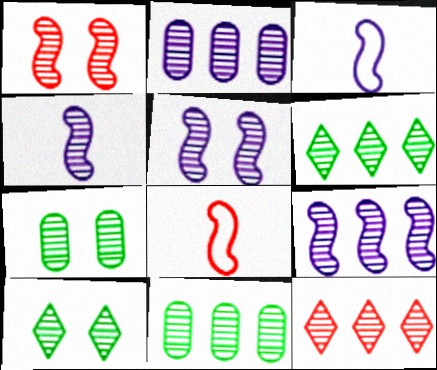[[4, 5, 9], 
[4, 7, 12], 
[9, 11, 12]]